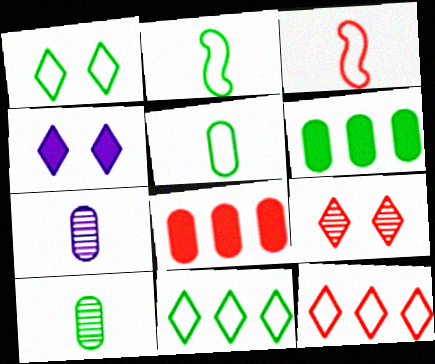[[1, 4, 9], 
[3, 8, 9]]